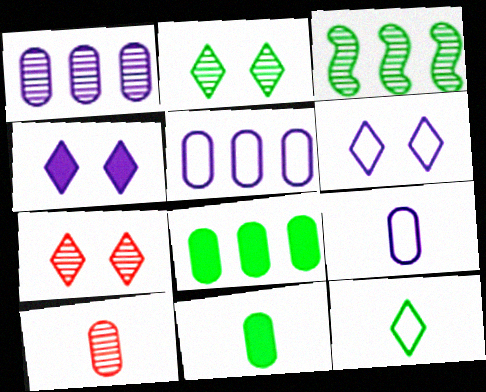[[9, 10, 11]]